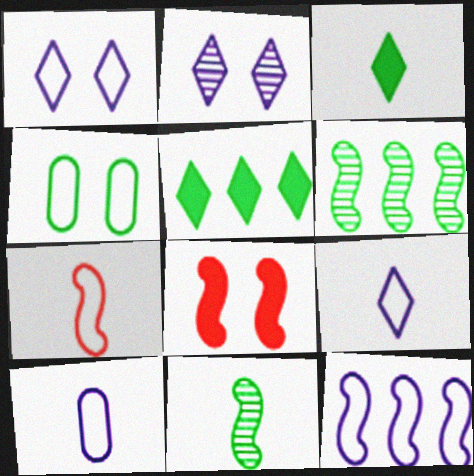[[1, 10, 12], 
[2, 4, 8], 
[3, 4, 6], 
[4, 5, 11], 
[8, 11, 12]]